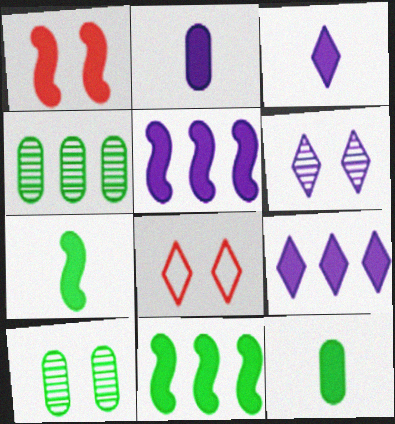[[1, 5, 7], 
[1, 9, 12]]